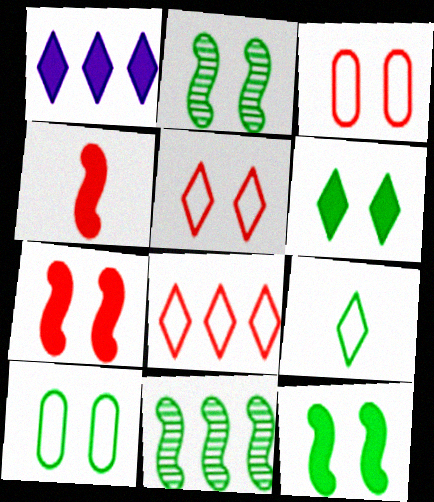[[2, 6, 10]]